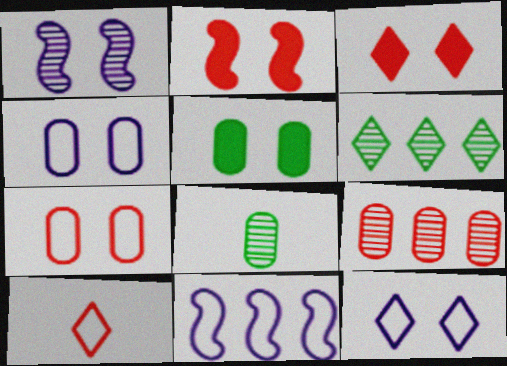[[2, 9, 10], 
[3, 8, 11]]